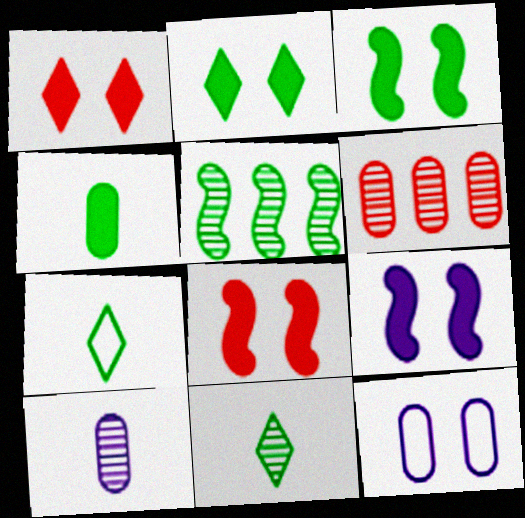[[3, 8, 9], 
[4, 6, 12], 
[6, 7, 9]]